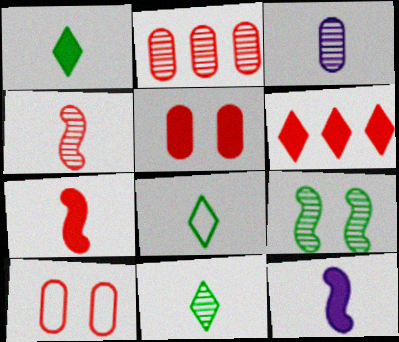[[1, 8, 11], 
[3, 4, 11], 
[3, 7, 8], 
[4, 6, 10], 
[5, 6, 7]]